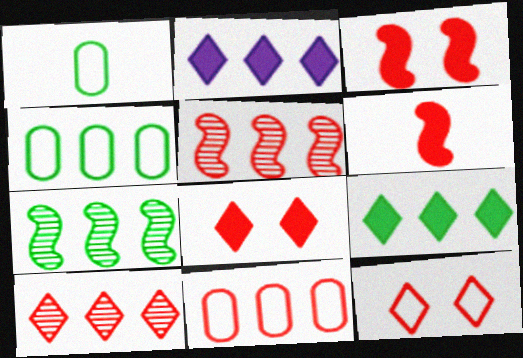[[2, 4, 5], 
[2, 7, 11], 
[4, 7, 9]]